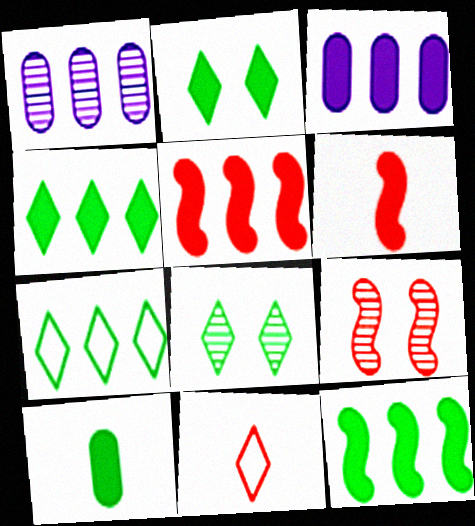[[1, 5, 7], 
[2, 3, 6], 
[2, 10, 12], 
[3, 4, 5]]